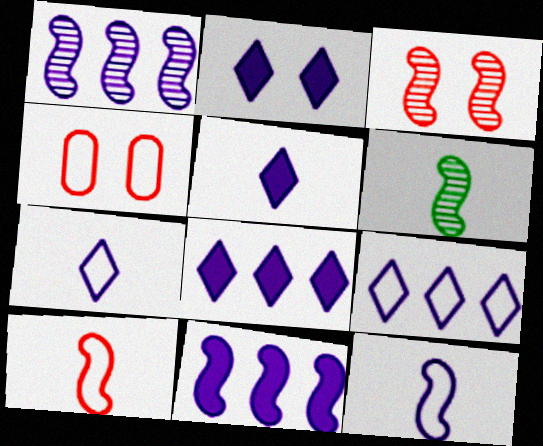[[1, 3, 6], 
[2, 5, 8], 
[4, 6, 8]]